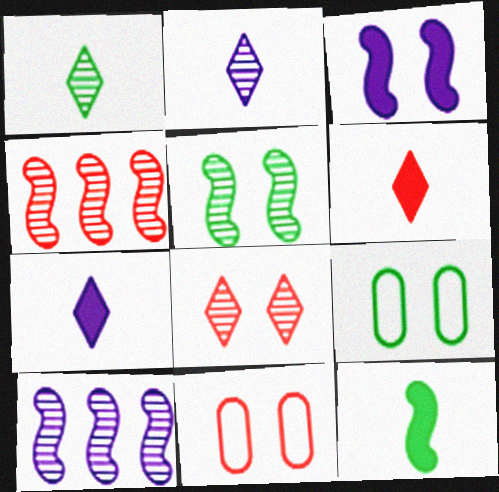[[3, 8, 9], 
[4, 6, 11], 
[4, 7, 9], 
[6, 9, 10]]